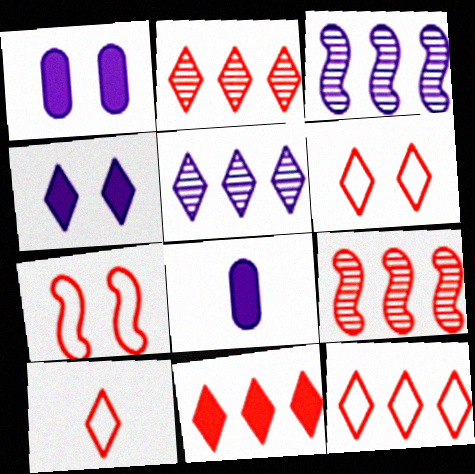[[2, 11, 12], 
[6, 10, 12]]